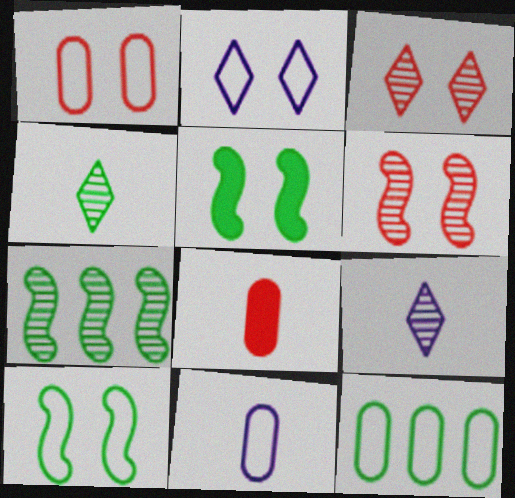[[1, 2, 10], 
[1, 11, 12], 
[2, 7, 8], 
[4, 5, 12]]